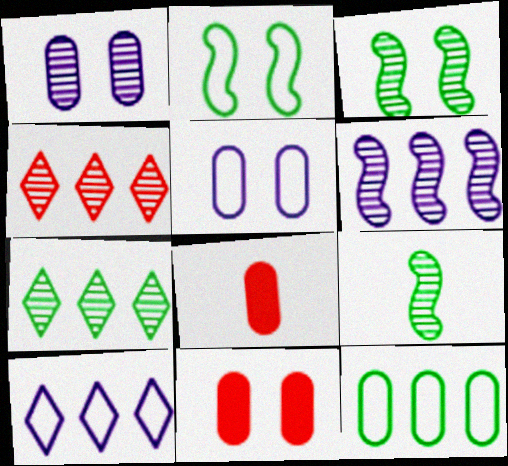[[1, 4, 9], 
[1, 8, 12], 
[3, 8, 10], 
[9, 10, 11]]